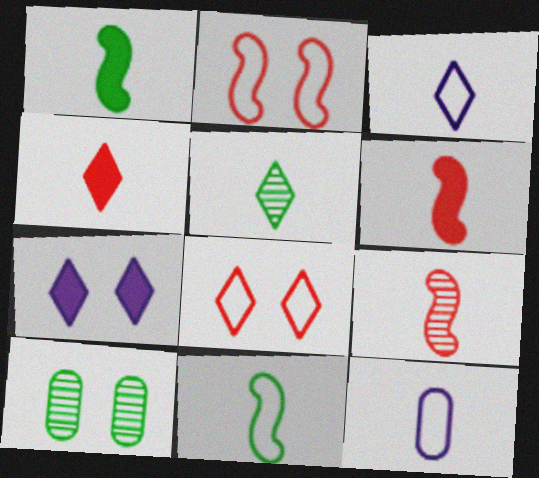[[2, 7, 10], 
[3, 4, 5], 
[5, 6, 12]]